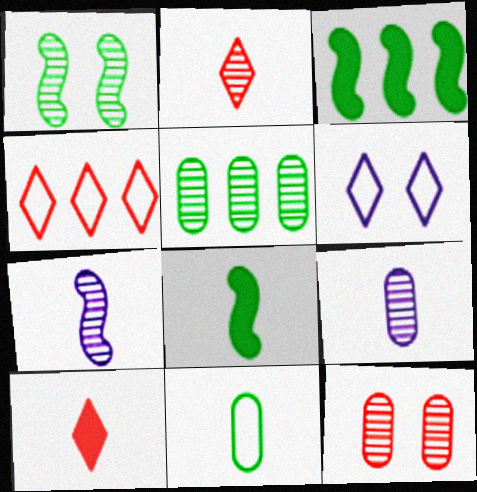[[5, 9, 12], 
[7, 10, 11]]